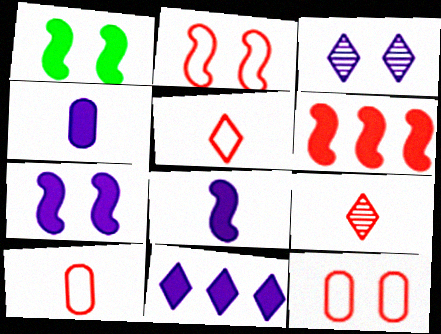[[1, 3, 12], 
[1, 6, 8], 
[4, 7, 11], 
[6, 9, 12]]